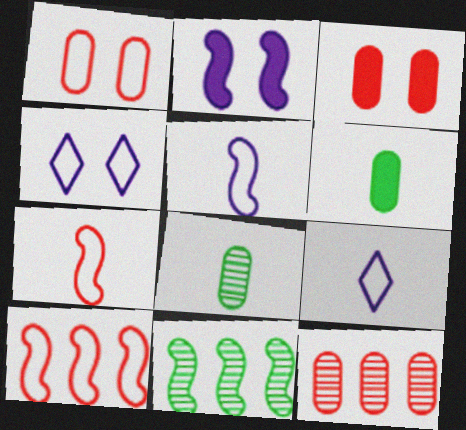[[2, 7, 11], 
[3, 9, 11]]